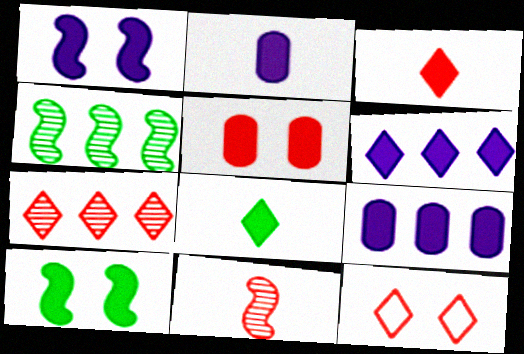[[1, 2, 6], 
[2, 4, 12], 
[3, 7, 12], 
[3, 9, 10]]